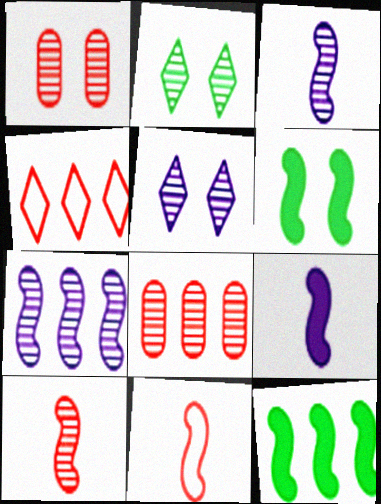[[2, 3, 8], 
[6, 7, 11]]